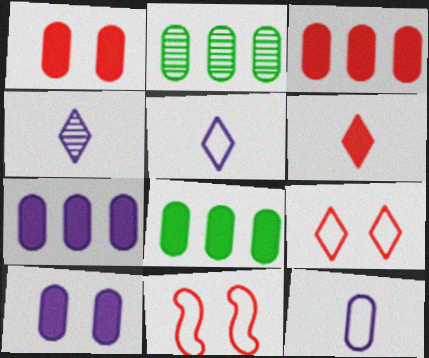[[1, 2, 12], 
[3, 7, 8], 
[4, 8, 11]]